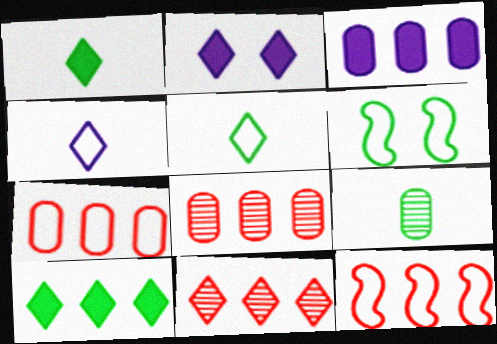[[2, 5, 11], 
[2, 9, 12], 
[4, 6, 7], 
[6, 9, 10]]